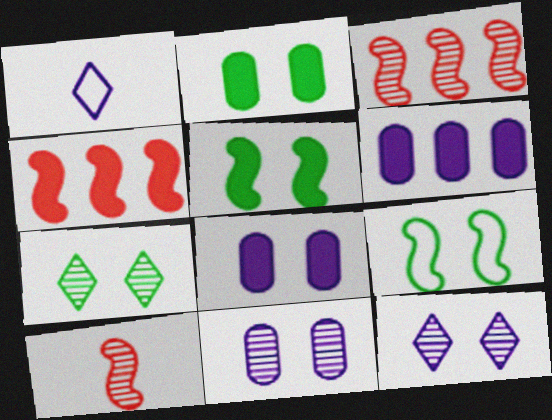[[1, 2, 3], 
[2, 7, 9]]